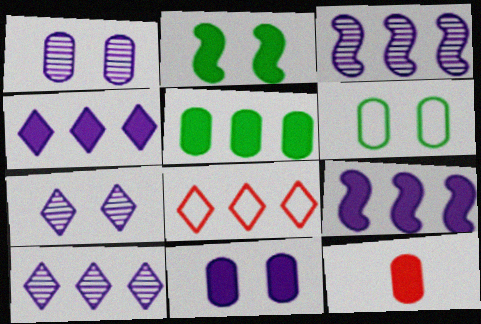[[2, 4, 12], 
[3, 5, 8], 
[5, 11, 12]]